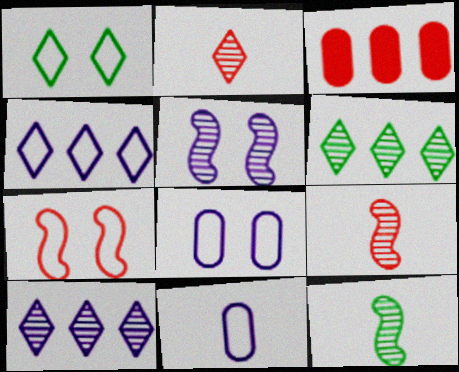[[1, 7, 8], 
[2, 3, 7]]